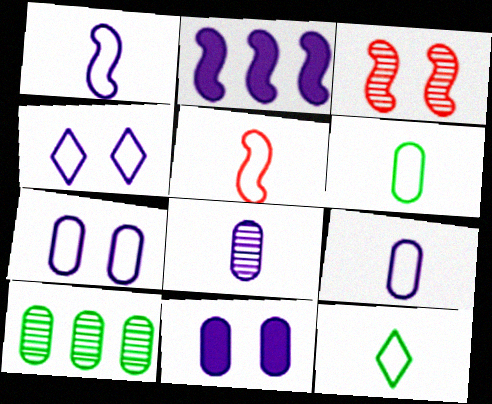[[2, 4, 8], 
[5, 9, 12]]